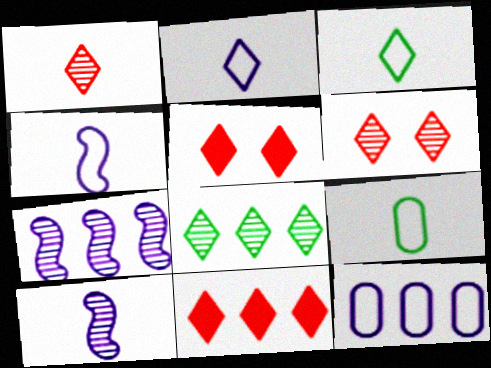[[2, 5, 8], 
[5, 7, 9]]